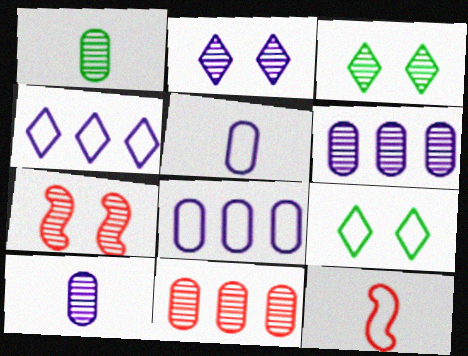[[8, 9, 12]]